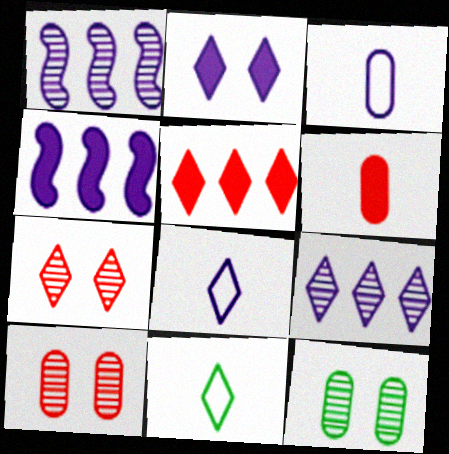[[1, 2, 3], 
[2, 8, 9], 
[4, 10, 11]]